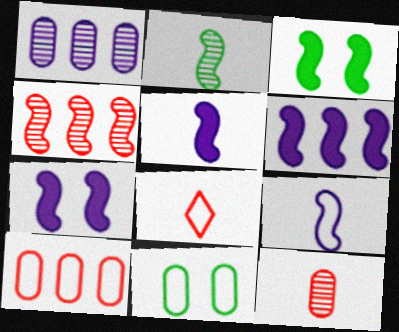[[1, 3, 8], 
[3, 4, 9], 
[5, 6, 7]]